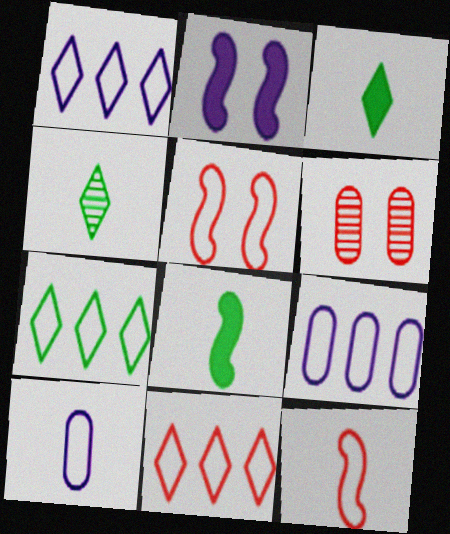[[1, 6, 8], 
[1, 7, 11], 
[5, 7, 10]]